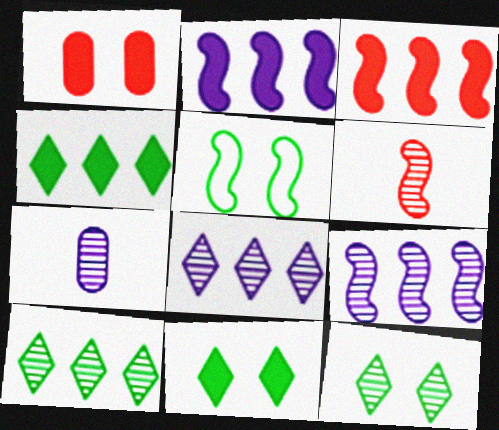[[2, 5, 6]]